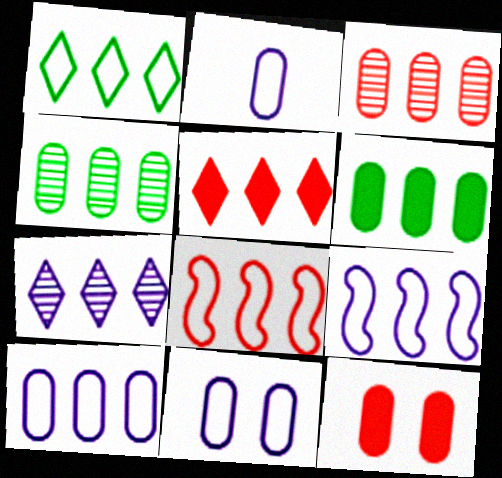[[1, 5, 7], 
[1, 8, 10], 
[2, 4, 12], 
[2, 10, 11], 
[3, 5, 8], 
[3, 6, 10], 
[4, 5, 9], 
[6, 7, 8]]